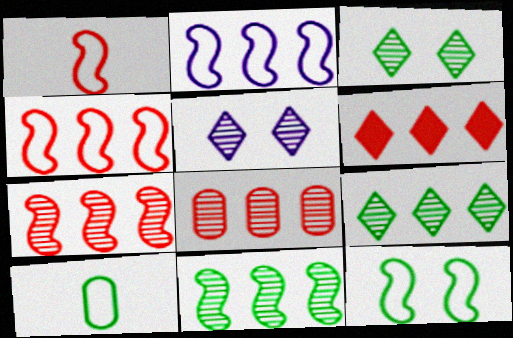[[1, 2, 12], 
[4, 6, 8]]